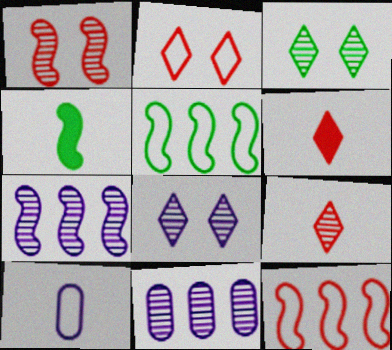[[2, 4, 11], 
[2, 5, 10], 
[4, 9, 10]]